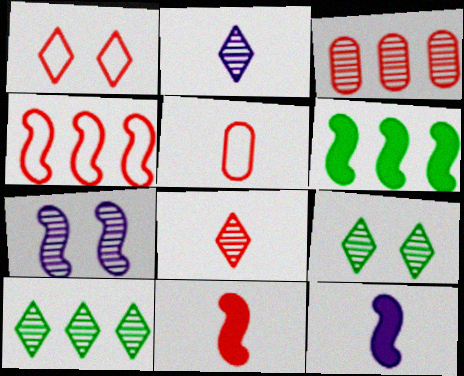[[1, 3, 11], 
[1, 4, 5], 
[5, 8, 11]]